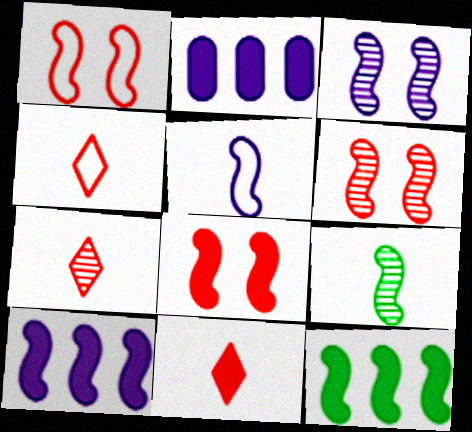[[1, 6, 8], 
[1, 9, 10], 
[3, 5, 10], 
[4, 7, 11], 
[5, 6, 12]]